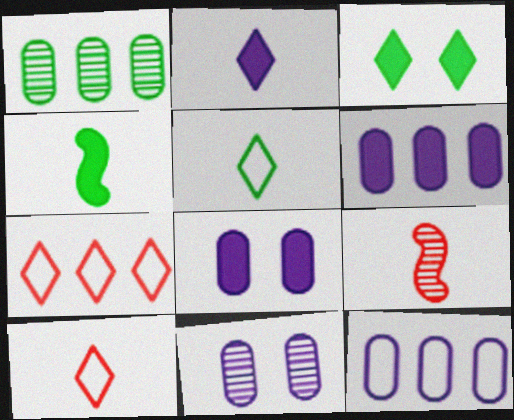[[3, 9, 12], 
[4, 7, 11]]